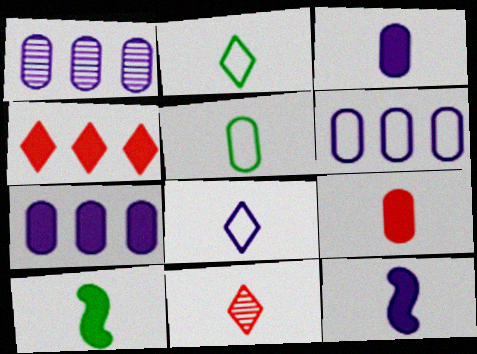[[1, 6, 7], 
[5, 11, 12]]